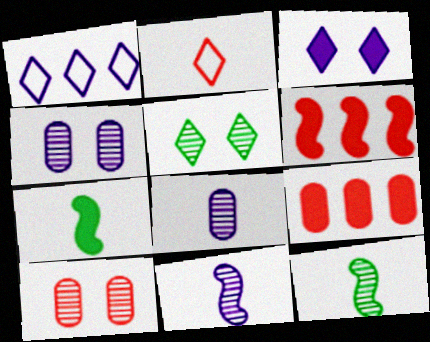[[1, 7, 10], 
[2, 6, 10], 
[2, 7, 8], 
[3, 7, 9]]